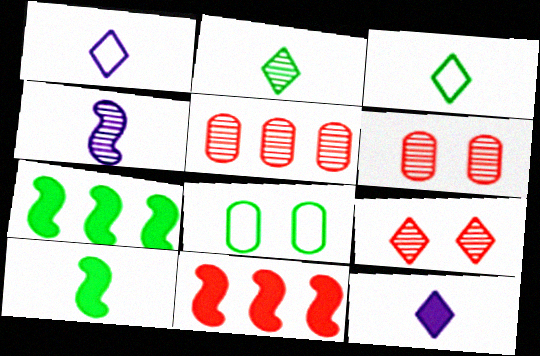[[1, 6, 7], 
[2, 7, 8]]